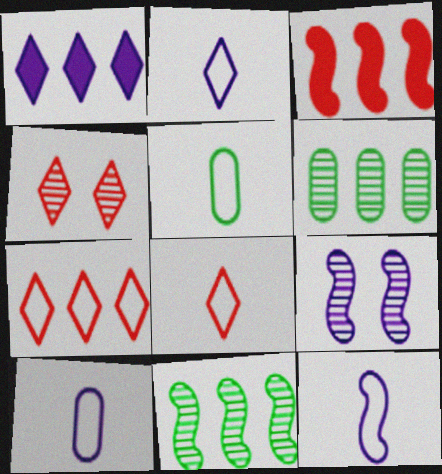[[1, 9, 10], 
[2, 10, 12], 
[5, 8, 12]]